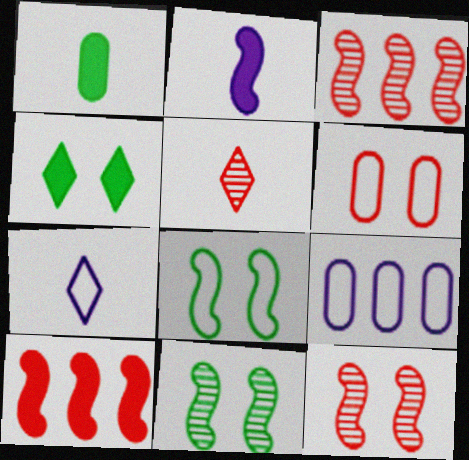[[2, 3, 8], 
[5, 6, 10]]